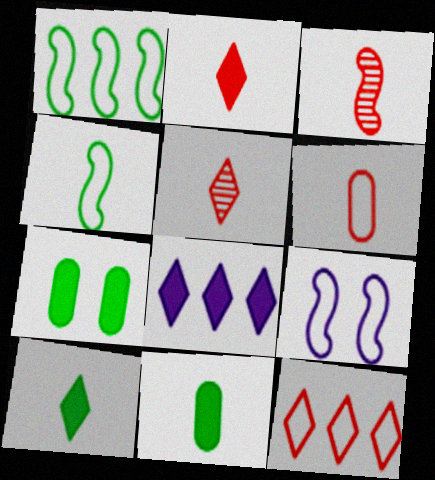[[2, 3, 6]]